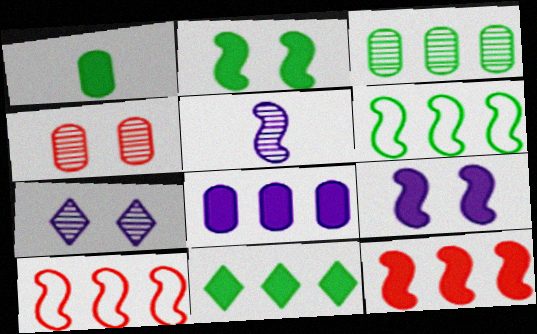[[1, 2, 11], 
[1, 7, 10], 
[2, 5, 10], 
[3, 6, 11], 
[8, 11, 12]]